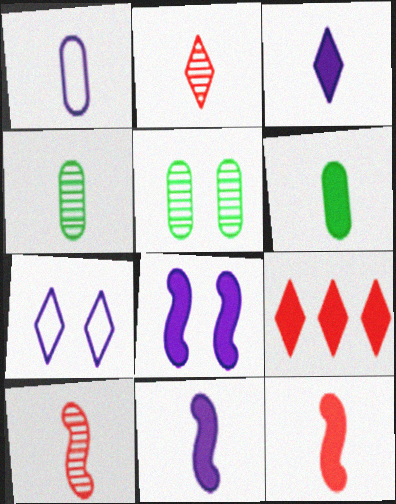[[3, 6, 12], 
[6, 8, 9]]